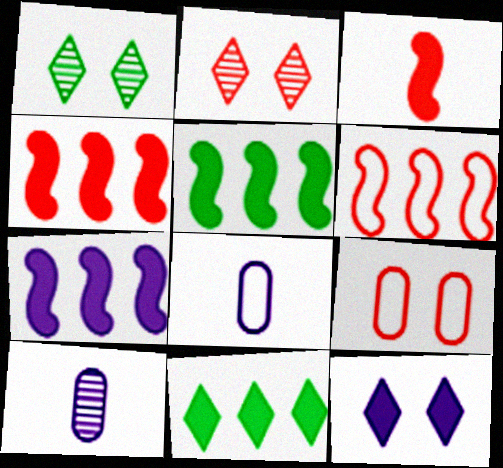[[1, 4, 8], 
[2, 5, 8], 
[4, 5, 7]]